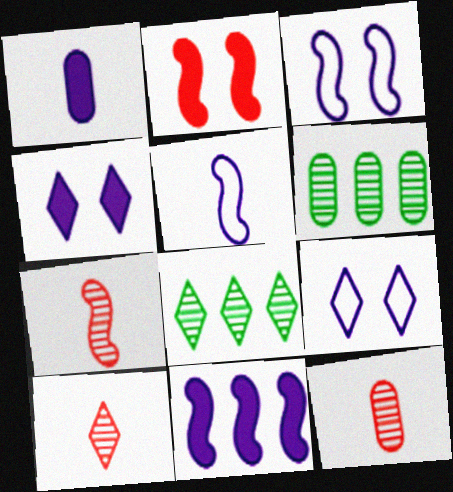[[1, 4, 11], 
[7, 10, 12]]